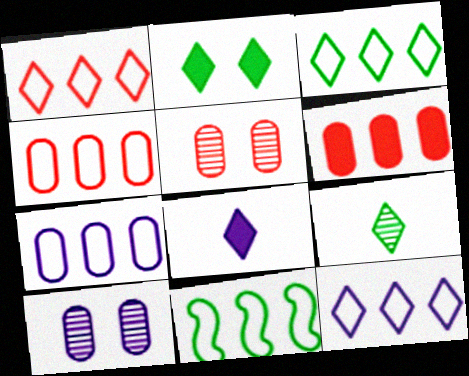[[1, 3, 12], 
[1, 7, 11], 
[2, 3, 9], 
[4, 11, 12], 
[5, 8, 11]]